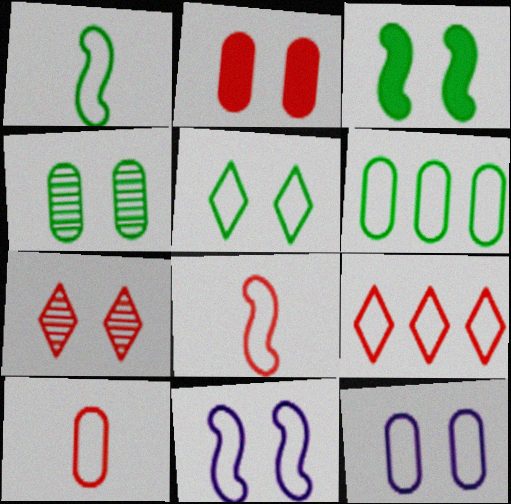[[1, 5, 6], 
[1, 9, 12], 
[2, 4, 12], 
[3, 4, 5], 
[3, 7, 12], 
[6, 10, 12]]